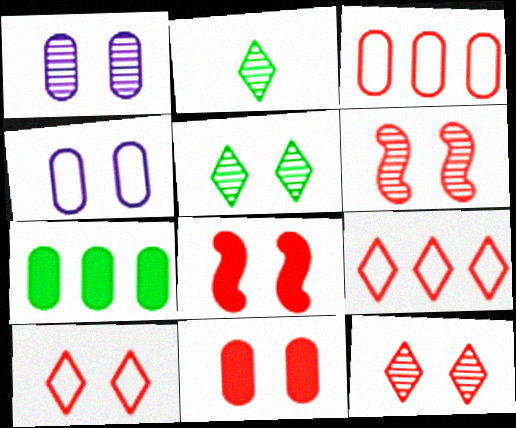[[1, 5, 6], 
[4, 5, 8], 
[6, 10, 11]]